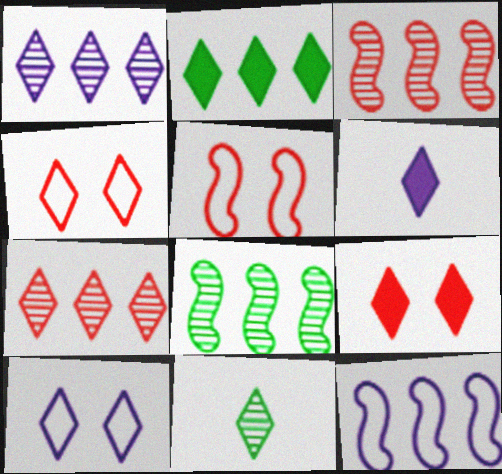[[1, 6, 10], 
[2, 6, 9]]